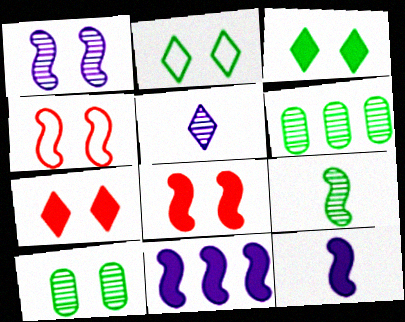[[4, 9, 11]]